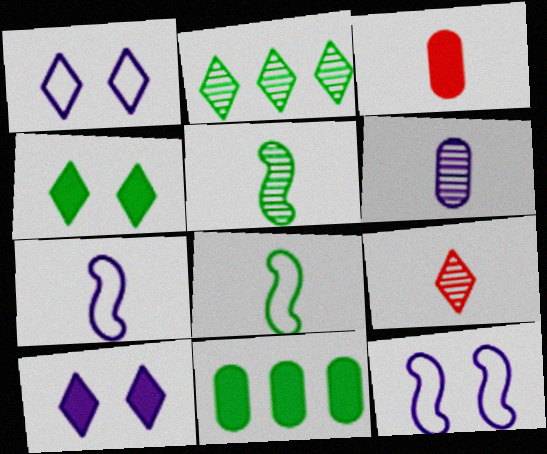[[2, 3, 12], 
[5, 6, 9], 
[9, 11, 12]]